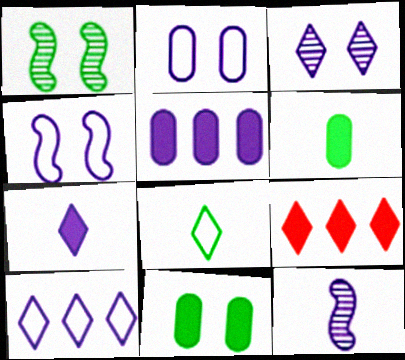[[3, 7, 10], 
[3, 8, 9]]